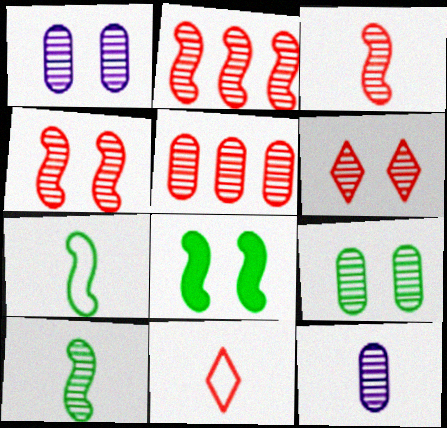[[2, 3, 4], 
[3, 5, 6], 
[5, 9, 12]]